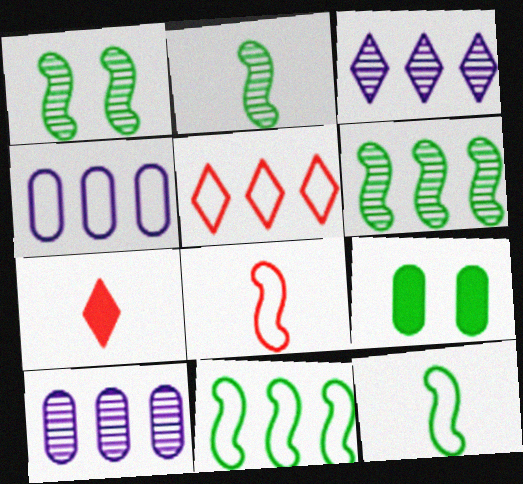[[1, 2, 6], 
[1, 4, 7], 
[3, 8, 9], 
[4, 5, 11]]